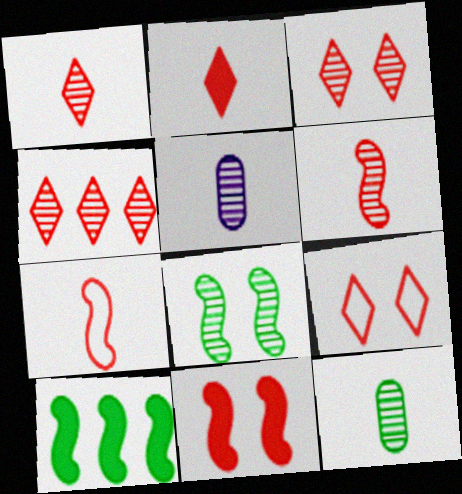[[1, 3, 4], 
[2, 4, 9], 
[4, 5, 8], 
[5, 9, 10]]